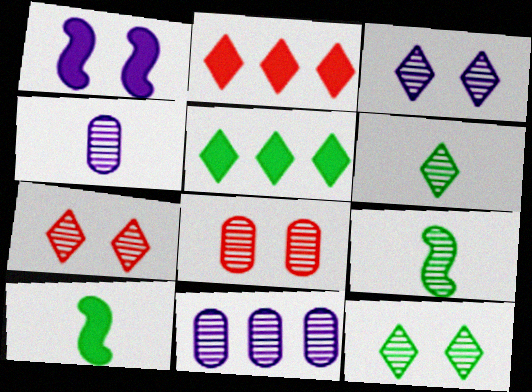[[3, 7, 12], 
[7, 9, 11]]